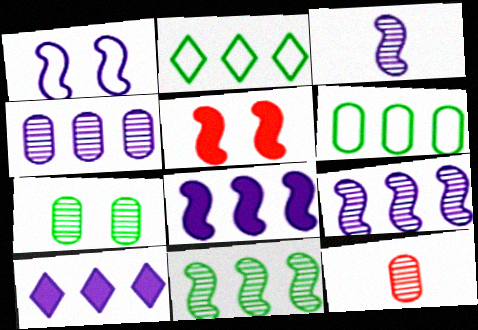[[1, 3, 8], 
[4, 7, 12]]